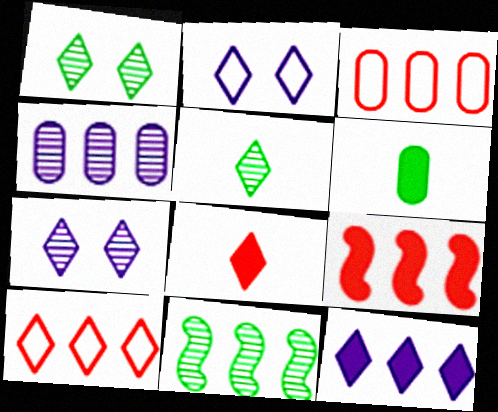[[3, 11, 12]]